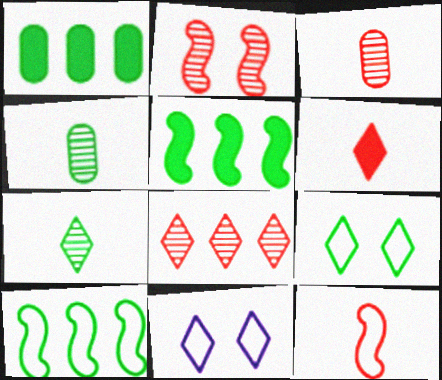[[2, 3, 8], 
[3, 5, 11], 
[3, 6, 12], 
[4, 5, 9]]